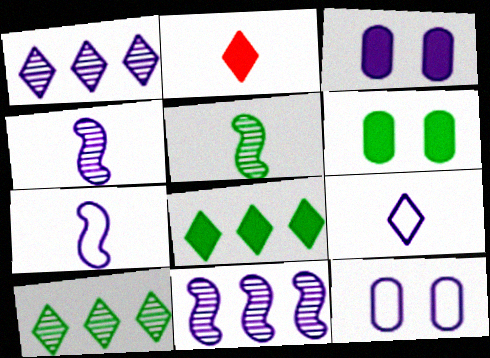[[1, 3, 7], 
[3, 9, 11]]